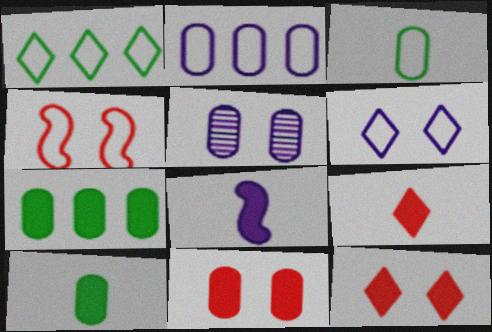[[7, 8, 12], 
[8, 9, 10]]